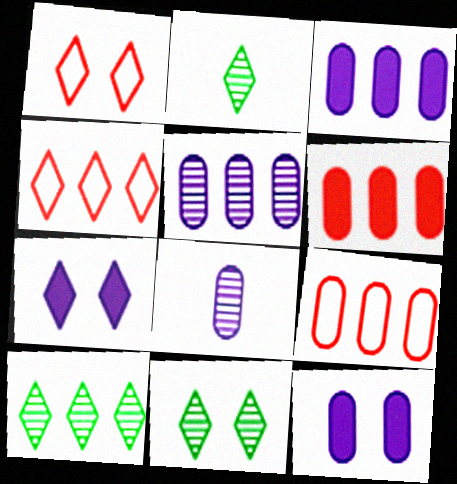[[1, 7, 11], 
[2, 4, 7], 
[2, 10, 11]]